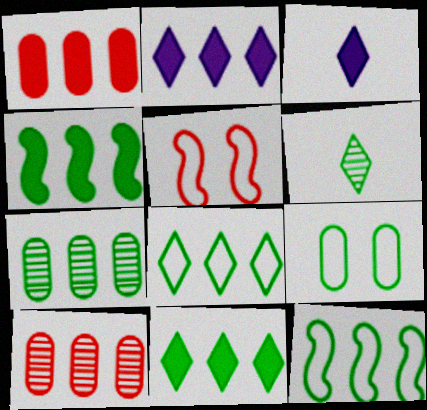[[1, 2, 4], 
[2, 10, 12], 
[3, 5, 7], 
[4, 6, 9], 
[4, 7, 8], 
[7, 11, 12]]